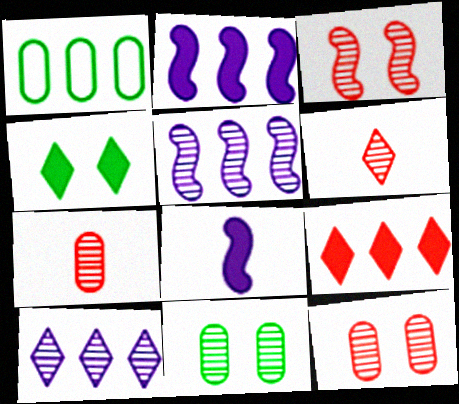[[1, 5, 9], 
[5, 6, 11]]